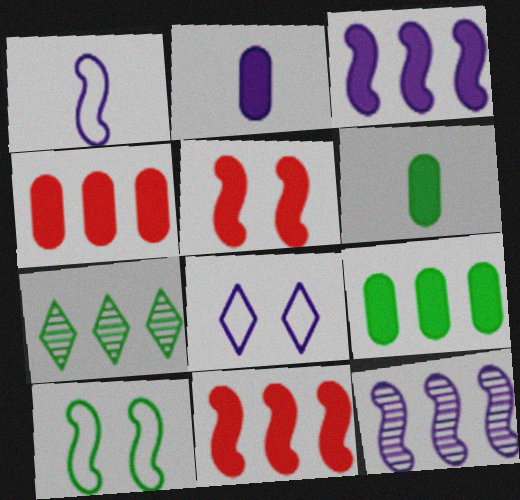[[2, 8, 12], 
[6, 7, 10]]